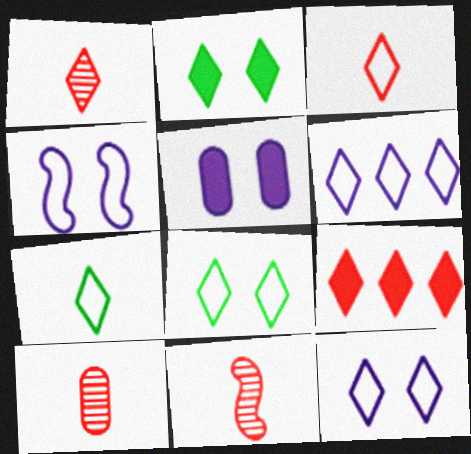[[1, 2, 6], 
[1, 10, 11], 
[3, 6, 8]]